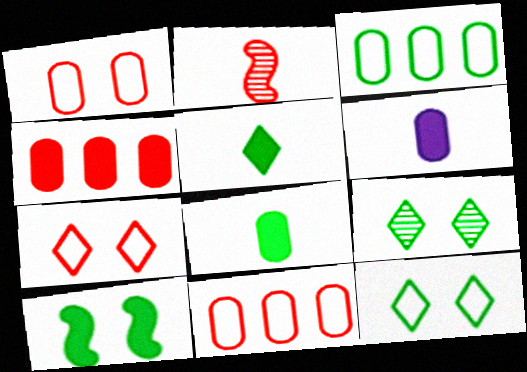[[2, 4, 7]]